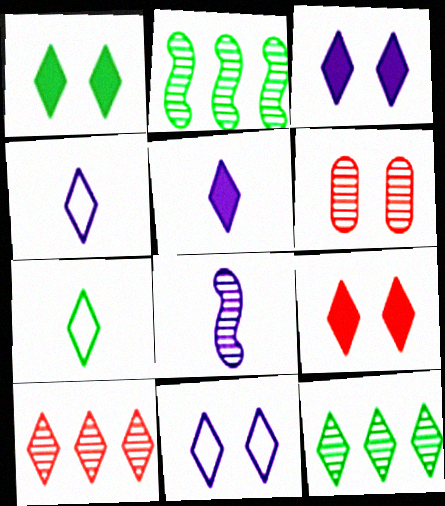[[1, 3, 9], 
[1, 4, 10], 
[1, 7, 12], 
[3, 7, 10], 
[4, 9, 12], 
[6, 8, 12]]